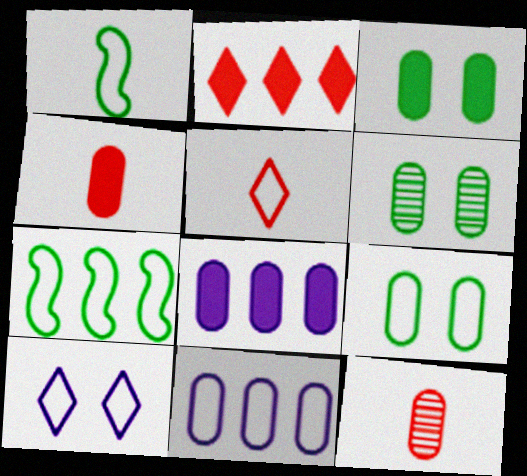[[3, 4, 8], 
[3, 6, 9], 
[3, 11, 12], 
[4, 6, 11], 
[8, 9, 12]]